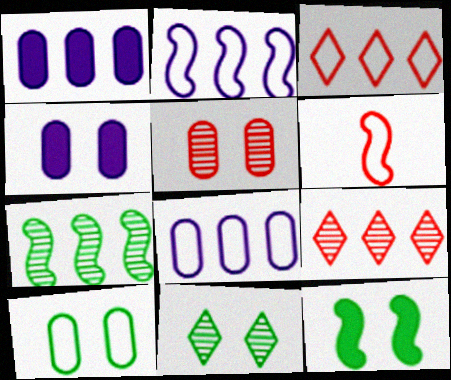[[1, 3, 7], 
[1, 6, 11], 
[4, 5, 10], 
[10, 11, 12]]